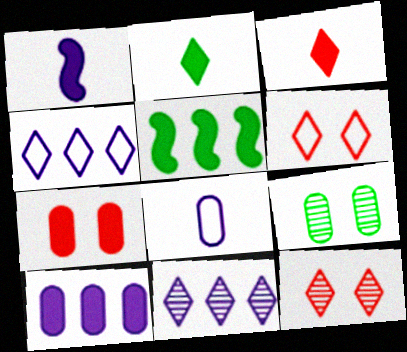[[2, 4, 12], 
[2, 6, 11], 
[5, 8, 12]]